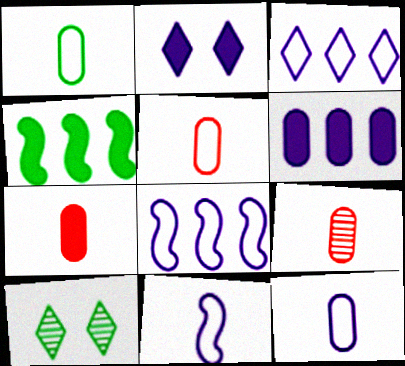[[1, 4, 10], 
[1, 5, 12], 
[2, 4, 7], 
[5, 7, 9], 
[7, 8, 10]]